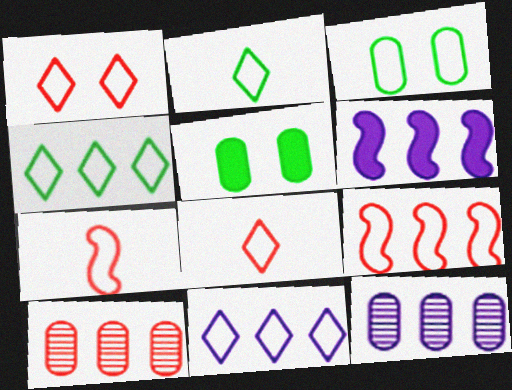[[1, 2, 11], 
[3, 7, 11], 
[4, 6, 10], 
[6, 11, 12]]